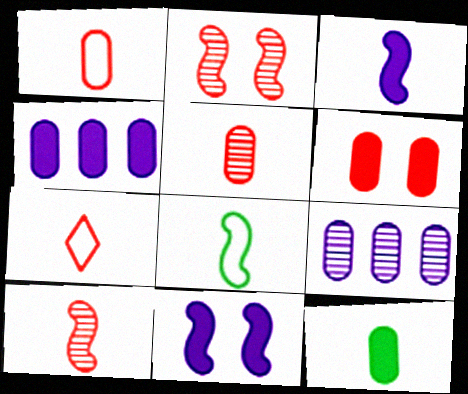[[3, 8, 10], 
[4, 6, 12]]